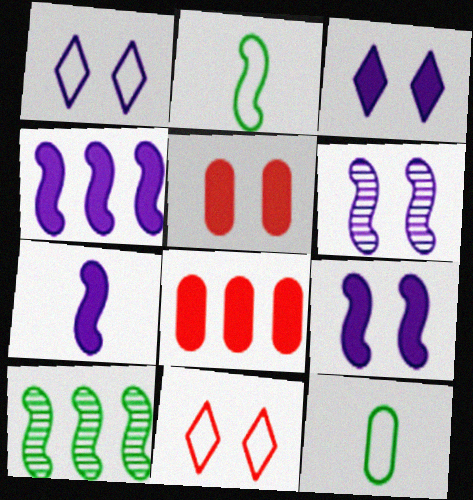[[4, 7, 9]]